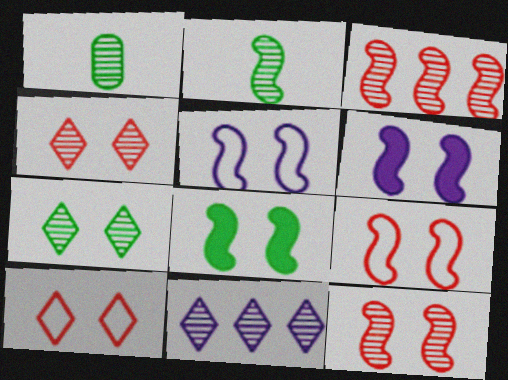[[1, 11, 12], 
[5, 8, 12]]